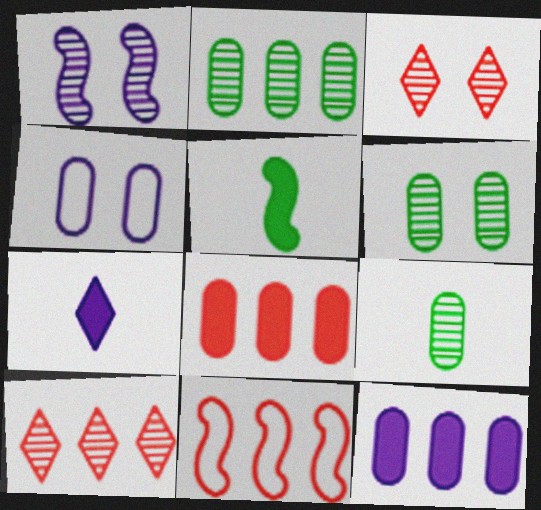[[1, 3, 6], 
[1, 5, 11], 
[1, 9, 10], 
[2, 6, 9], 
[4, 5, 10], 
[4, 8, 9], 
[6, 7, 11], 
[8, 10, 11]]